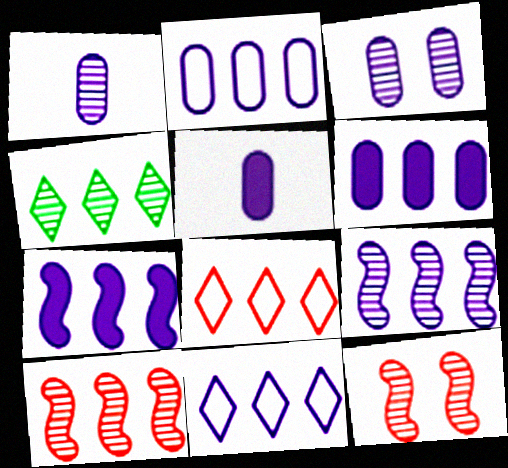[[1, 4, 12], 
[2, 3, 5], 
[6, 9, 11]]